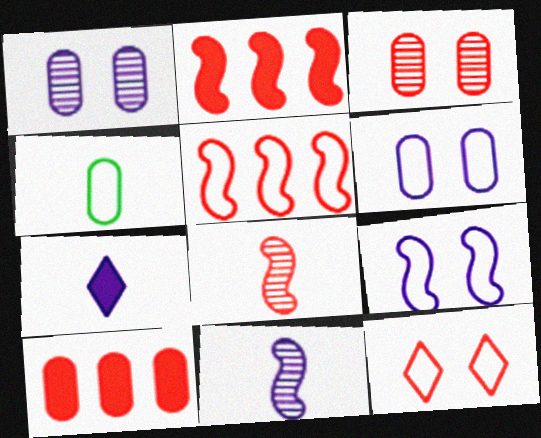[[1, 4, 10], 
[4, 7, 8], 
[8, 10, 12]]